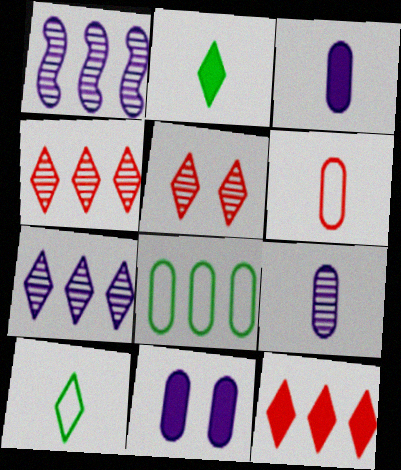[[1, 8, 12]]